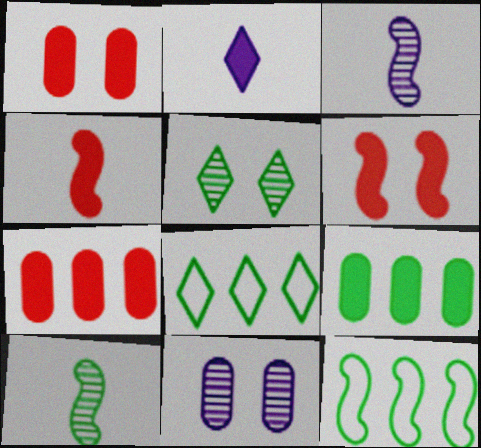[[1, 3, 8], 
[2, 6, 9], 
[3, 6, 12], 
[4, 8, 11]]